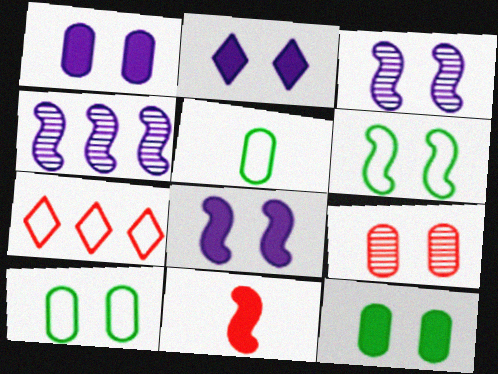[[1, 2, 8], 
[1, 9, 10], 
[2, 6, 9], 
[4, 6, 11], 
[7, 9, 11]]